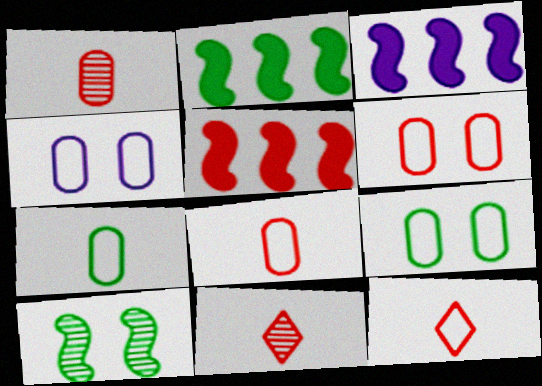[[2, 3, 5], 
[2, 4, 11], 
[3, 9, 11], 
[4, 6, 9], 
[5, 6, 11]]